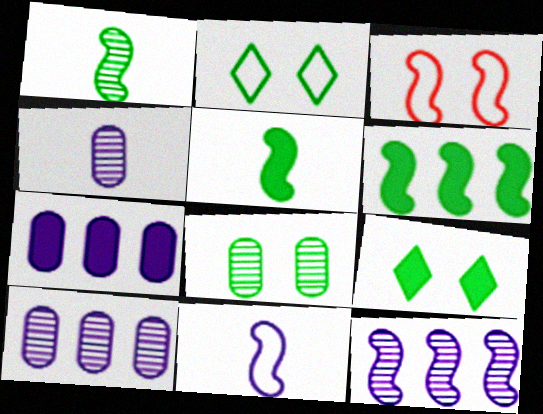[[3, 5, 12]]